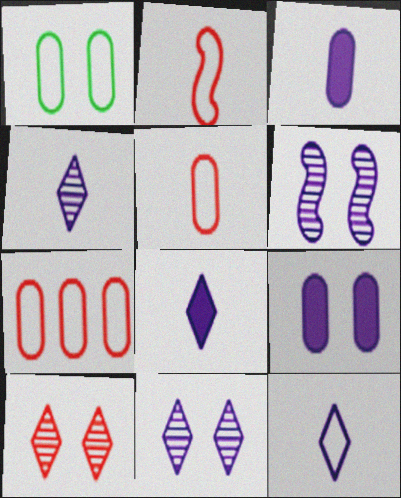[[4, 8, 12]]